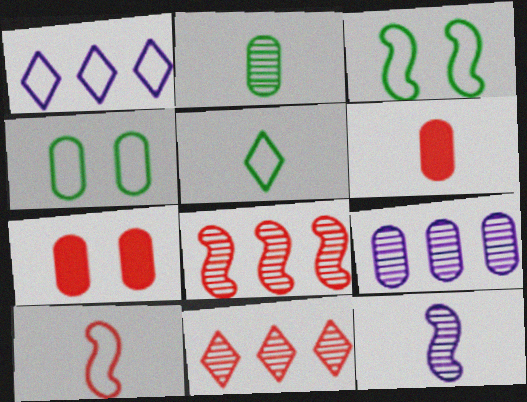[[1, 4, 10], 
[4, 6, 9], 
[5, 6, 12], 
[7, 10, 11]]